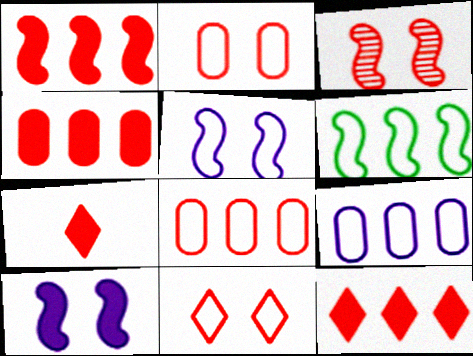[[1, 4, 12], 
[3, 7, 8]]